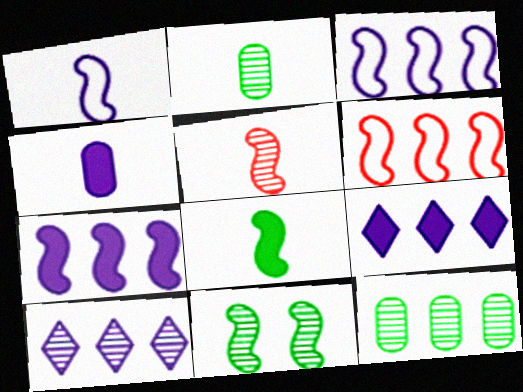[[1, 5, 8], 
[6, 9, 12]]